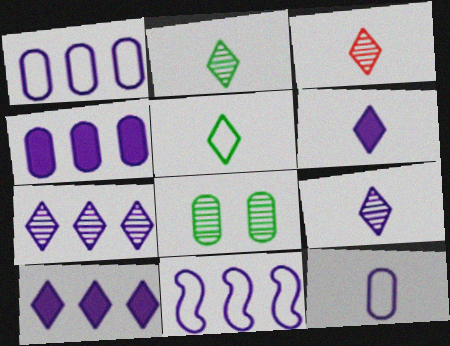[[2, 3, 9], 
[3, 5, 6], 
[4, 7, 11]]